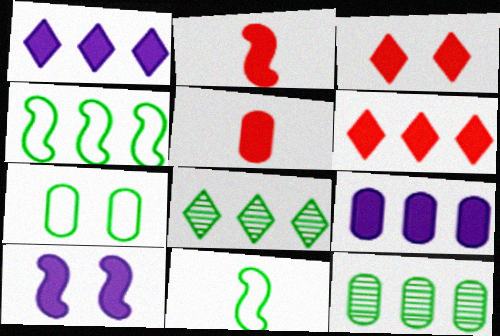[]